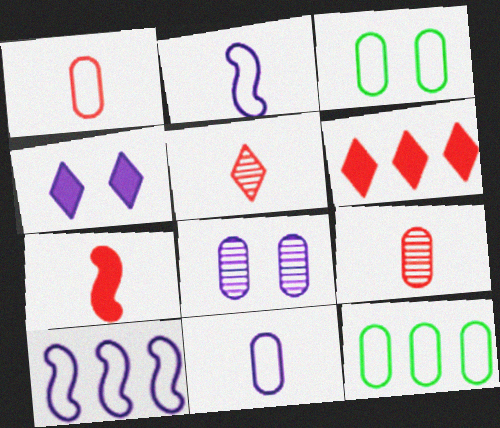[[1, 5, 7]]